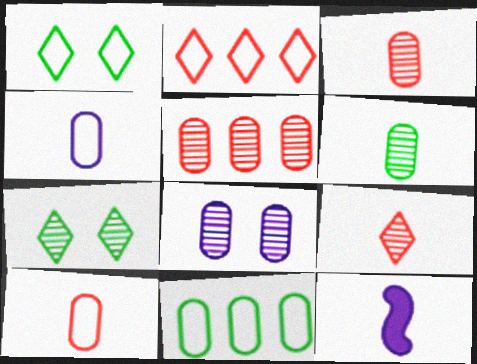[[1, 5, 12], 
[5, 6, 8]]